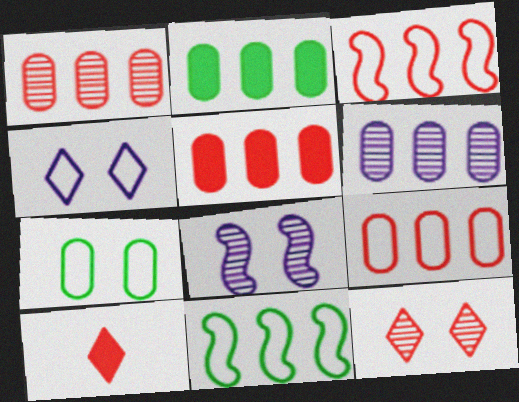[[1, 5, 9], 
[2, 6, 9]]